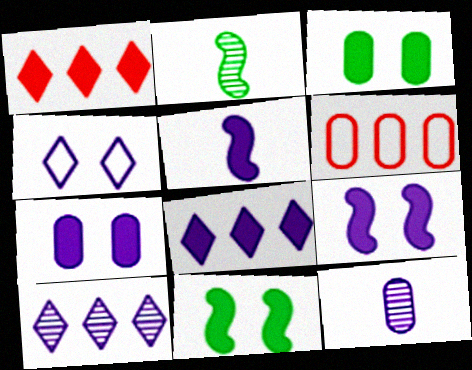[[1, 3, 5], 
[3, 6, 12], 
[5, 7, 8]]